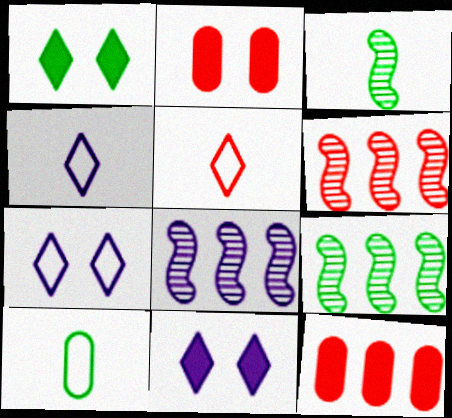[[1, 9, 10], 
[2, 4, 9], 
[2, 5, 6], 
[3, 7, 12], 
[6, 8, 9], 
[6, 10, 11]]